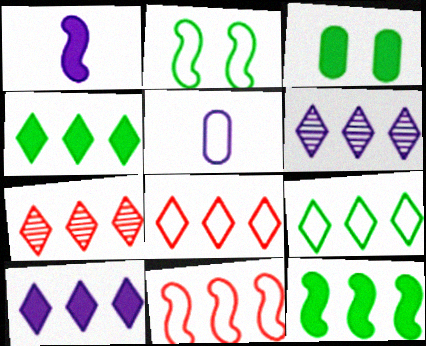[[2, 5, 8], 
[4, 6, 8], 
[7, 9, 10]]